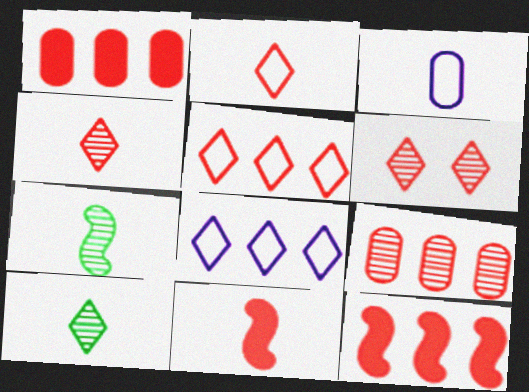[[3, 10, 11], 
[5, 9, 12]]